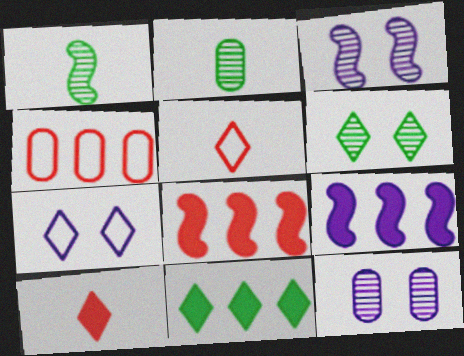[[2, 7, 8]]